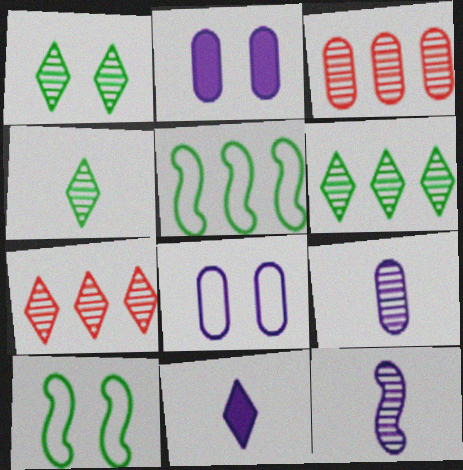[[1, 3, 12], 
[1, 4, 6], 
[3, 10, 11]]